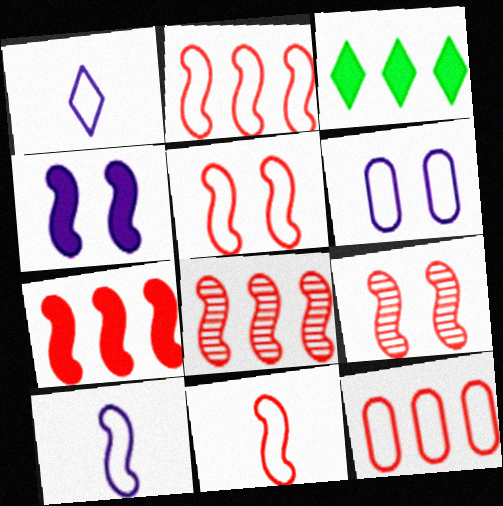[[2, 5, 11], 
[2, 7, 8], 
[7, 9, 11]]